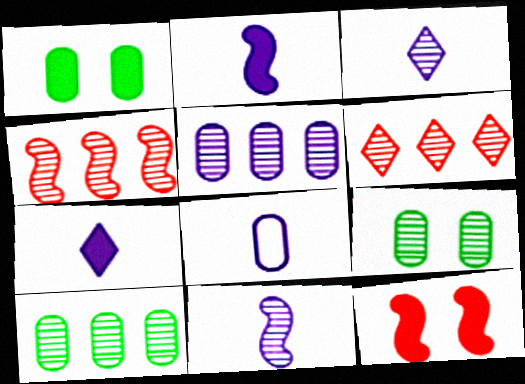[[2, 3, 8], 
[3, 4, 9], 
[6, 9, 11], 
[7, 8, 11]]